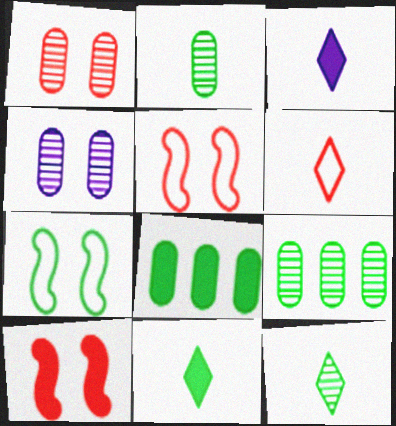[[3, 5, 9], 
[3, 6, 12], 
[3, 8, 10], 
[7, 8, 12], 
[7, 9, 11]]